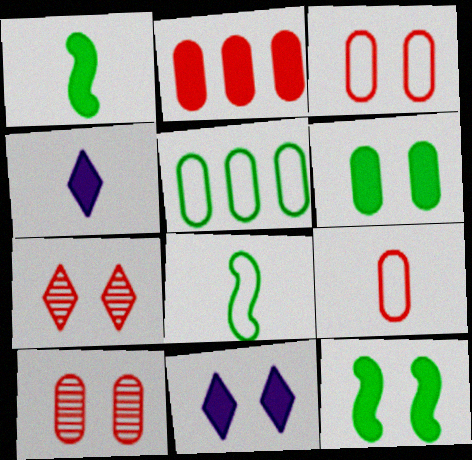[[1, 2, 11], 
[2, 4, 12], 
[2, 9, 10]]